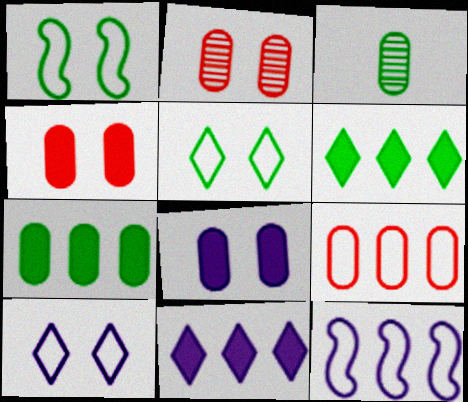[[1, 3, 6], 
[3, 8, 9]]